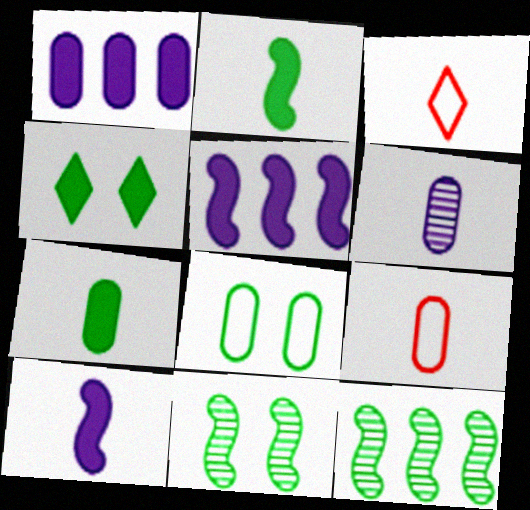[[1, 3, 11], 
[2, 3, 6], 
[4, 8, 11], 
[6, 7, 9]]